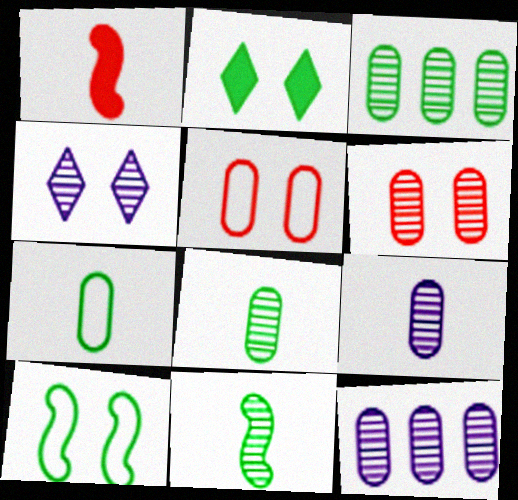[[3, 6, 9], 
[6, 8, 12]]